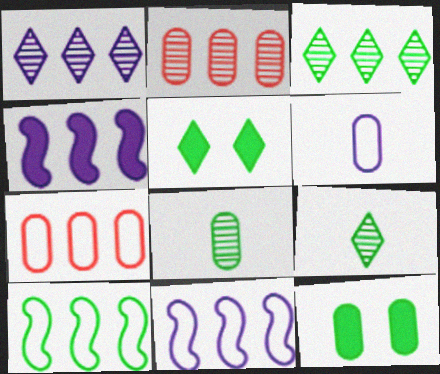[[2, 6, 12], 
[3, 4, 7], 
[5, 8, 10], 
[9, 10, 12]]